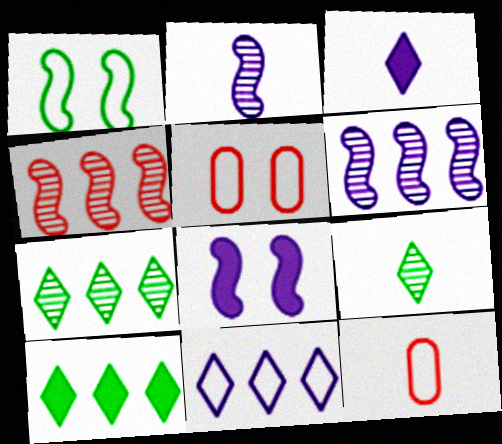[[1, 11, 12], 
[2, 5, 10], 
[7, 8, 12]]